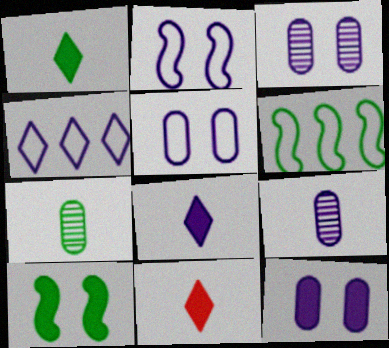[[1, 8, 11], 
[3, 5, 12], 
[3, 6, 11]]